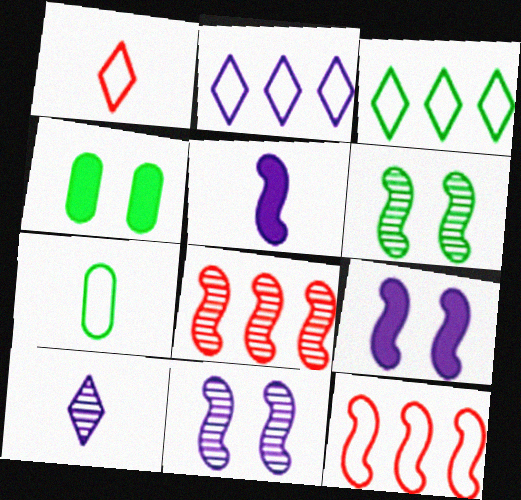[[4, 10, 12], 
[5, 6, 12]]